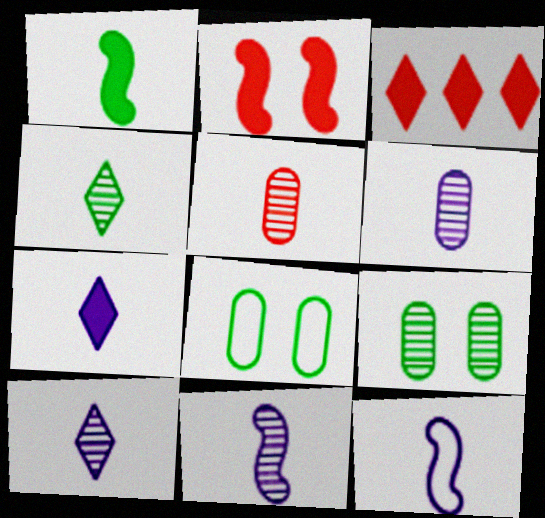[[3, 8, 11], 
[3, 9, 12], 
[4, 5, 11], 
[6, 7, 12], 
[6, 10, 11]]